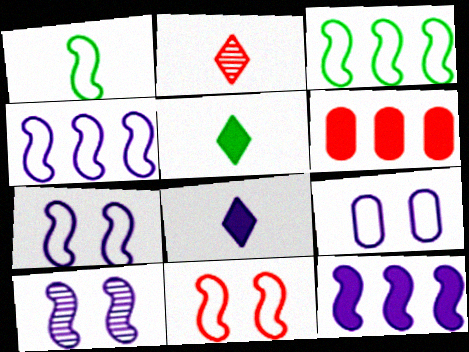[[1, 4, 11], 
[2, 6, 11]]